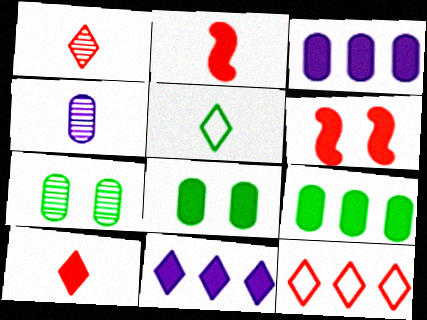[[2, 4, 5], 
[2, 8, 11]]